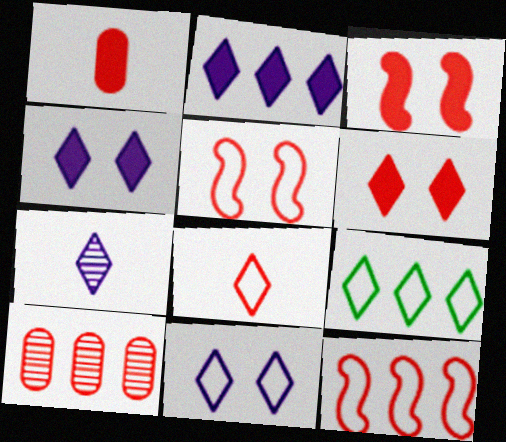[[2, 7, 11], 
[3, 8, 10], 
[6, 7, 9], 
[8, 9, 11]]